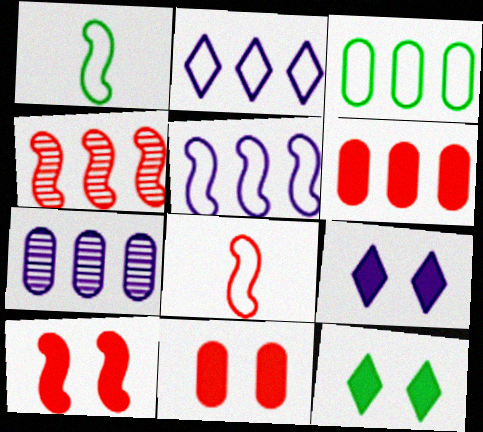[[3, 6, 7], 
[4, 8, 10], 
[7, 8, 12]]